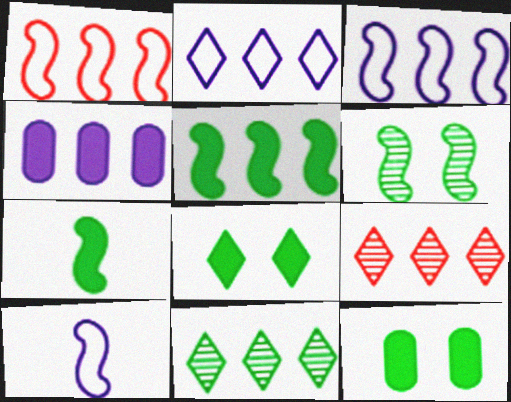[[1, 4, 11], 
[9, 10, 12]]